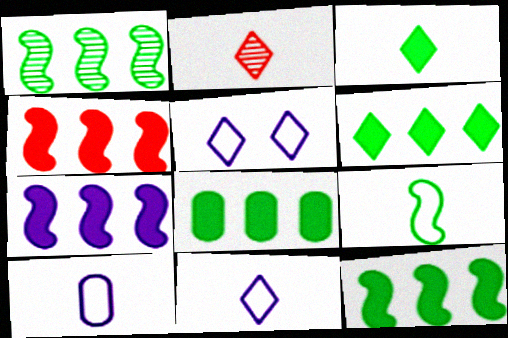[[2, 3, 11], 
[2, 5, 6], 
[4, 7, 12], 
[6, 8, 12]]